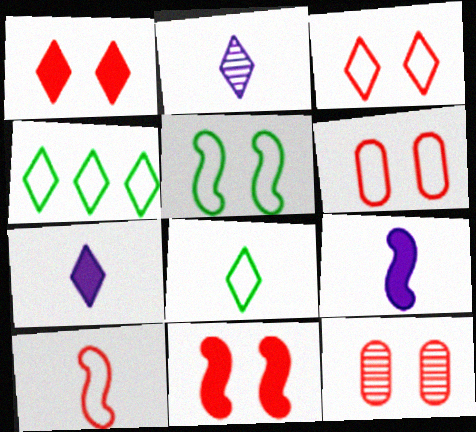[[1, 2, 4], 
[3, 11, 12], 
[4, 9, 12]]